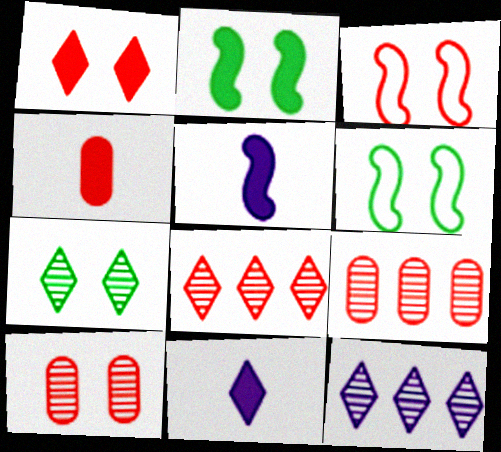[[1, 3, 10], 
[3, 4, 8], 
[4, 6, 12], 
[6, 9, 11]]